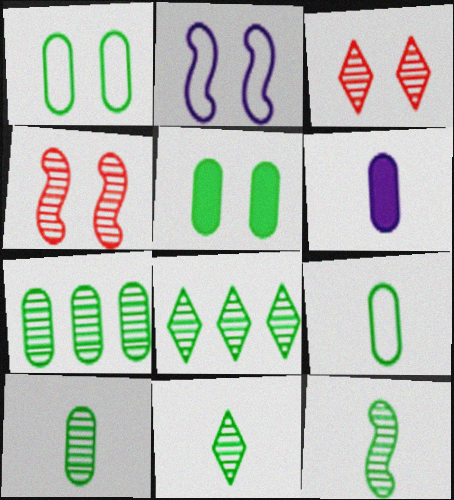[[2, 3, 5], 
[5, 7, 9], 
[10, 11, 12]]